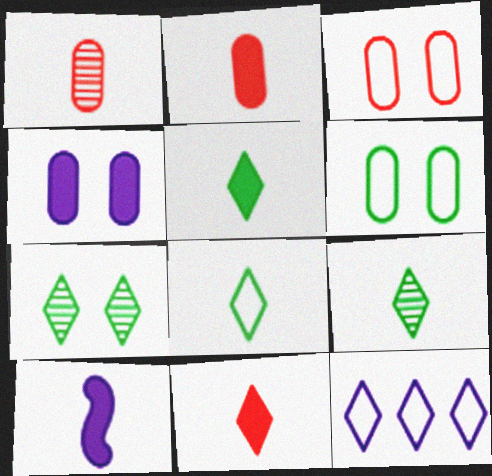[[1, 8, 10], 
[2, 5, 10], 
[5, 8, 9], 
[7, 11, 12]]